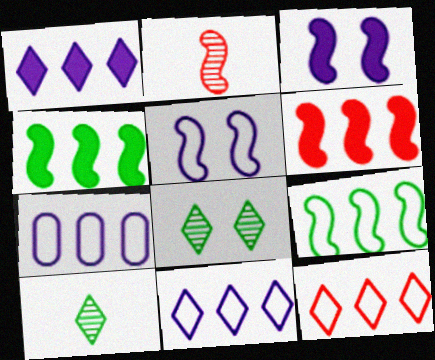[[2, 3, 9], 
[2, 4, 5], 
[7, 9, 12]]